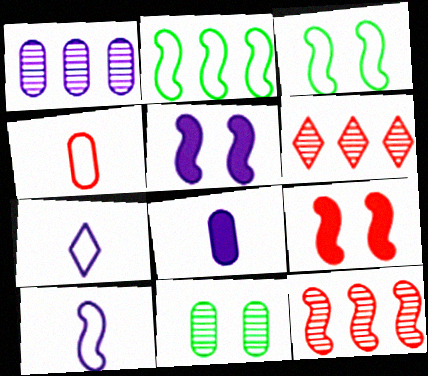[[1, 5, 7], 
[3, 6, 8], 
[4, 6, 9]]